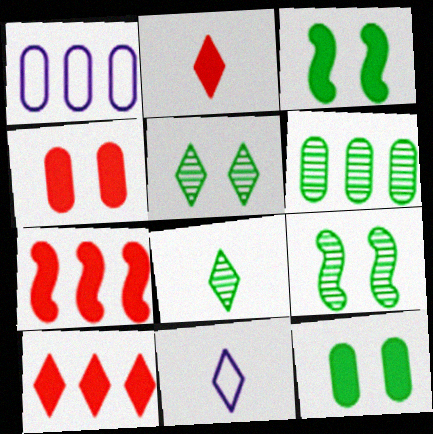[[1, 2, 9], 
[2, 4, 7], 
[2, 8, 11], 
[5, 10, 11], 
[6, 8, 9]]